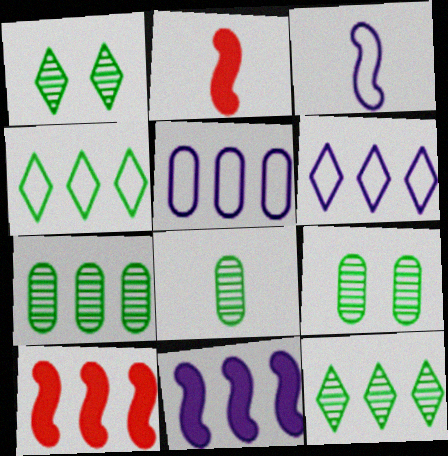[[1, 2, 5], 
[2, 6, 9], 
[5, 10, 12], 
[6, 7, 10], 
[7, 8, 9]]